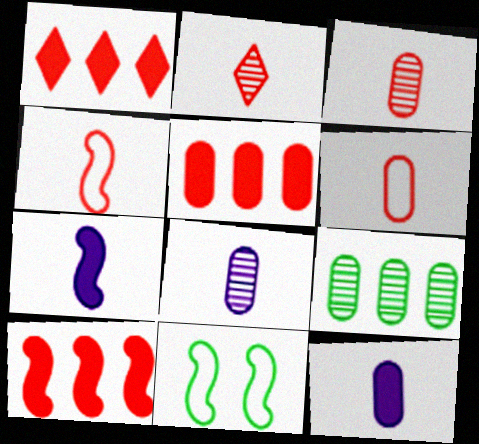[[1, 5, 10], 
[1, 8, 11]]